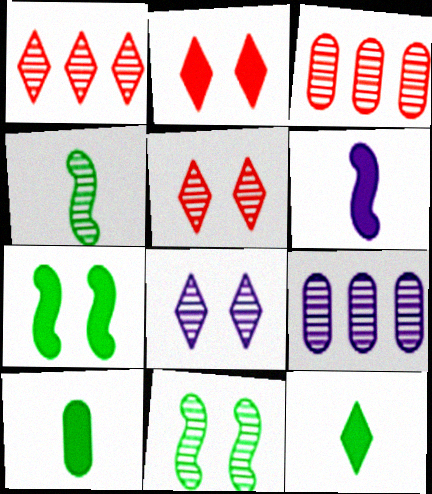[[3, 4, 8], 
[4, 5, 9]]